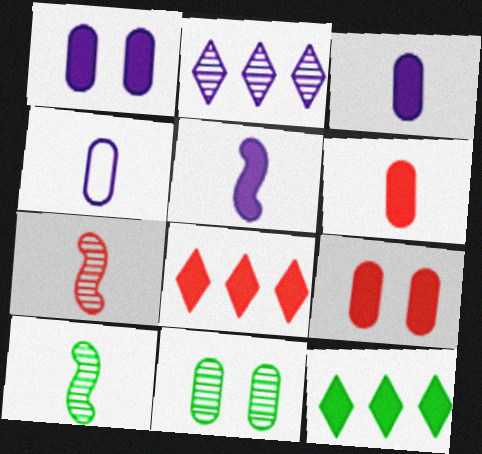[[2, 7, 11], 
[5, 9, 12]]